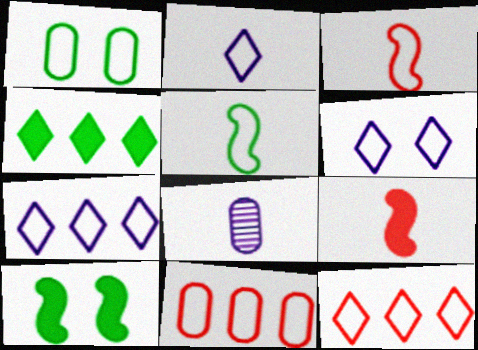[[1, 3, 7], 
[2, 6, 7], 
[5, 6, 11], 
[8, 10, 12]]